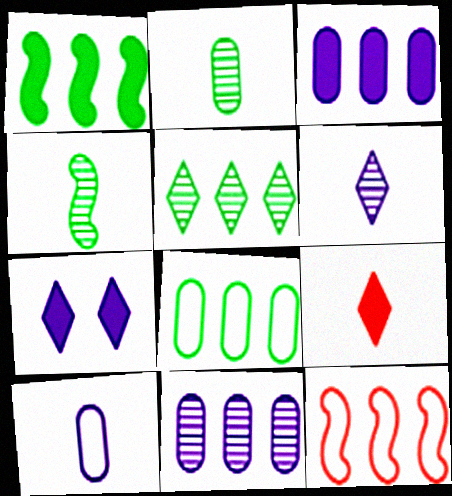[[1, 5, 8], 
[2, 7, 12], 
[3, 5, 12], 
[4, 9, 10]]